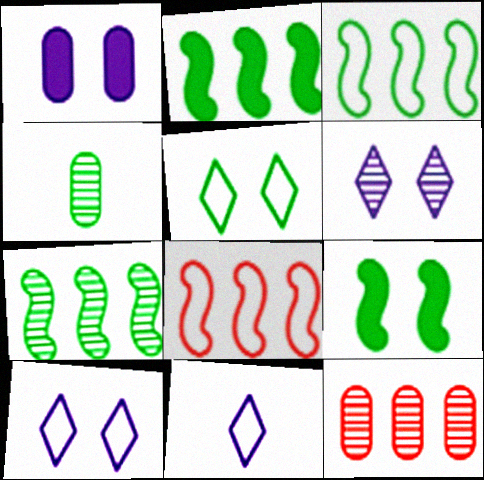[[2, 3, 7], 
[2, 4, 5], 
[9, 11, 12]]